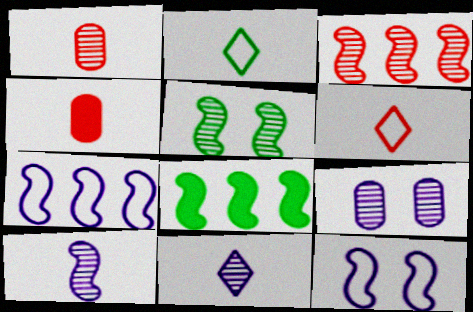[[2, 4, 10], 
[3, 5, 10], 
[3, 7, 8], 
[6, 8, 9]]